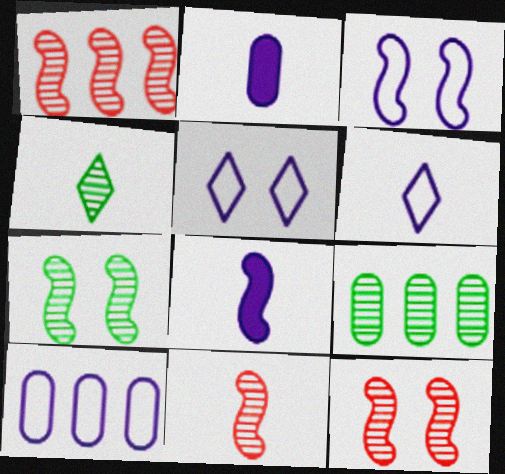[[1, 11, 12], 
[3, 6, 10], 
[4, 7, 9]]